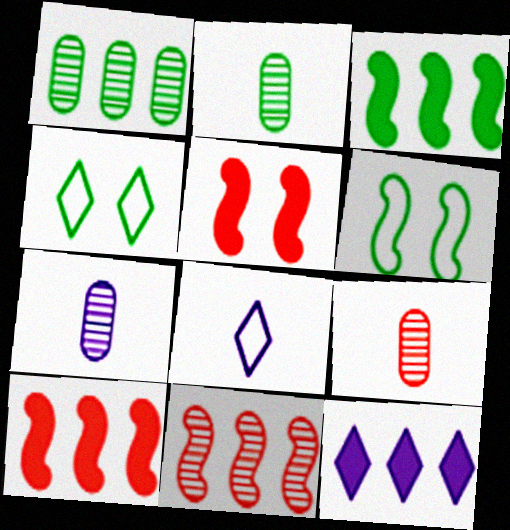[[1, 5, 8], 
[2, 3, 4], 
[2, 7, 9], 
[4, 7, 10], 
[6, 9, 12]]